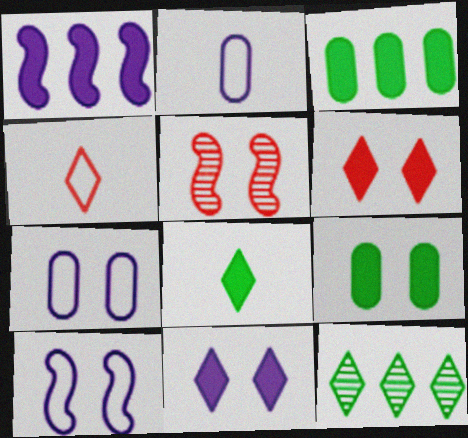[[4, 11, 12]]